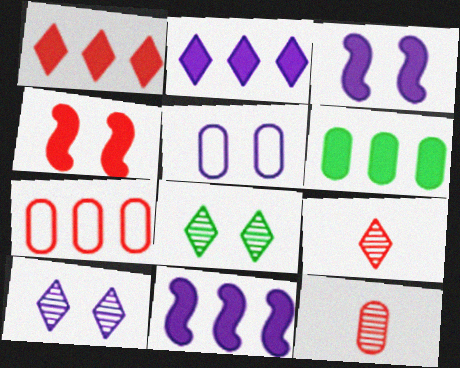[[1, 6, 11], 
[3, 5, 10], 
[4, 5, 8], 
[4, 7, 9], 
[5, 6, 12]]